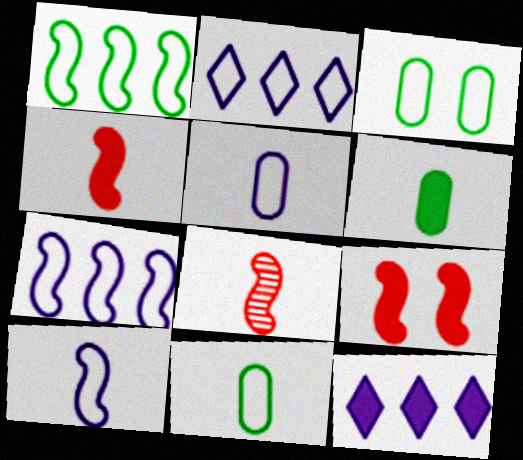[[3, 8, 12], 
[6, 9, 12]]